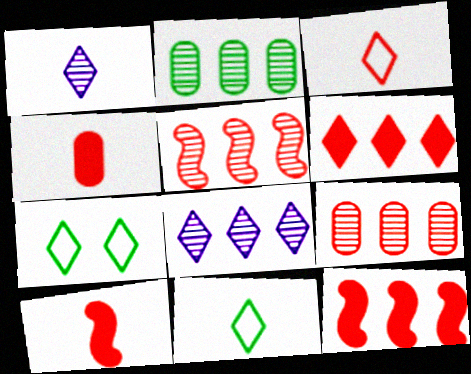[[1, 6, 7], 
[2, 5, 8]]